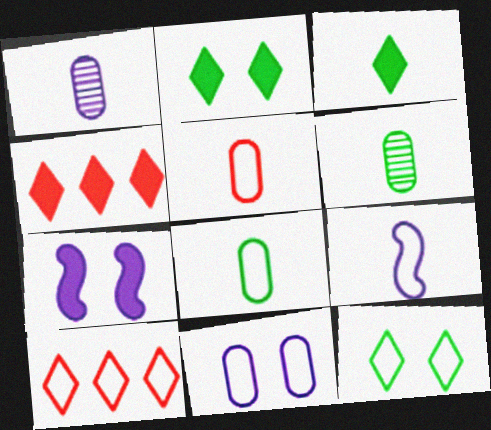[[6, 7, 10]]